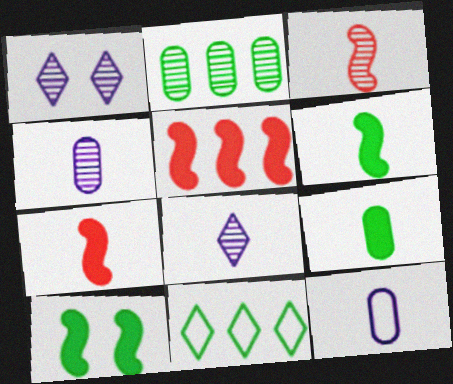[[1, 2, 3]]